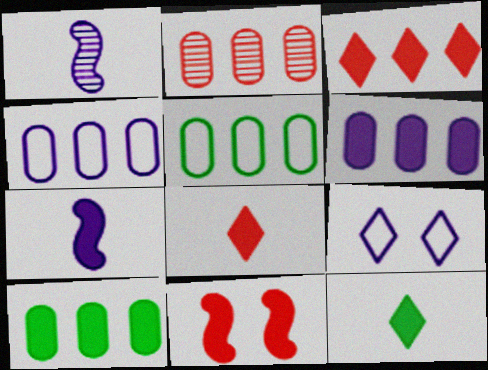[[1, 6, 9], 
[2, 4, 10], 
[2, 5, 6], 
[6, 11, 12]]